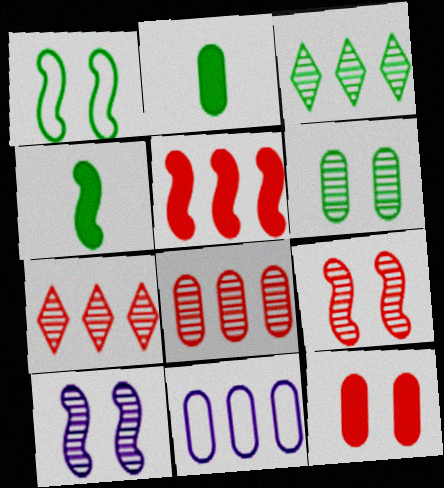[[1, 2, 3], 
[3, 5, 11]]